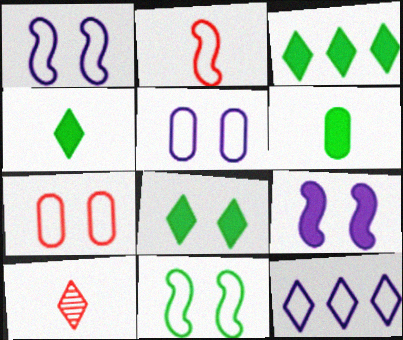[[3, 4, 8], 
[8, 10, 12]]